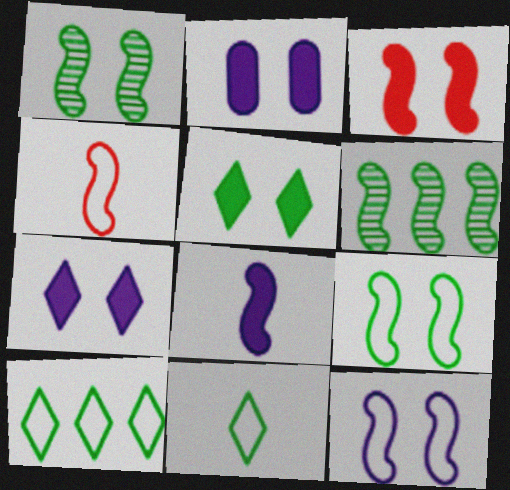[[1, 3, 12], 
[2, 3, 5]]